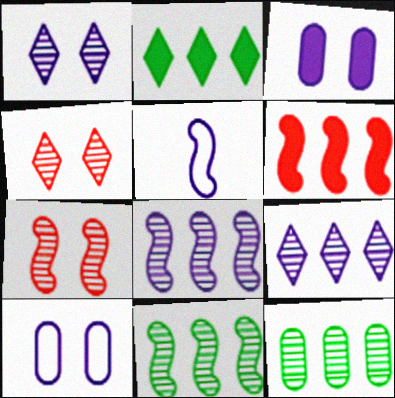[[3, 5, 9]]